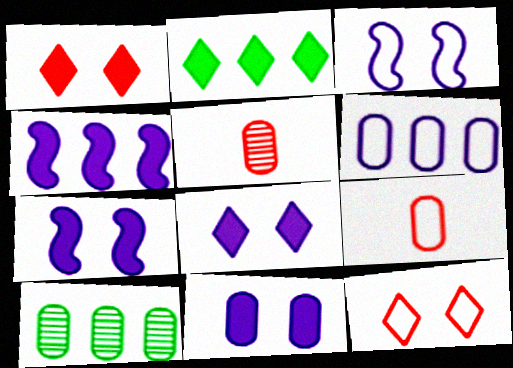[[2, 3, 5], 
[7, 8, 11], 
[9, 10, 11]]